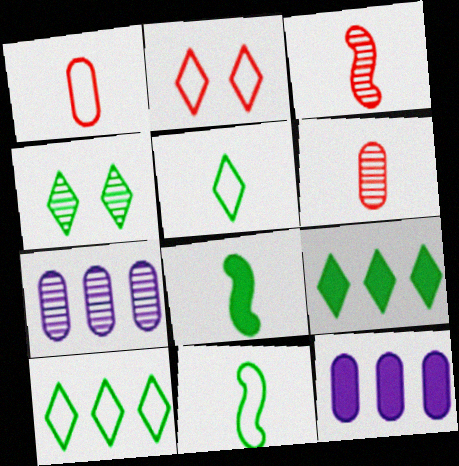[[2, 7, 8], 
[3, 4, 7], 
[4, 5, 9]]